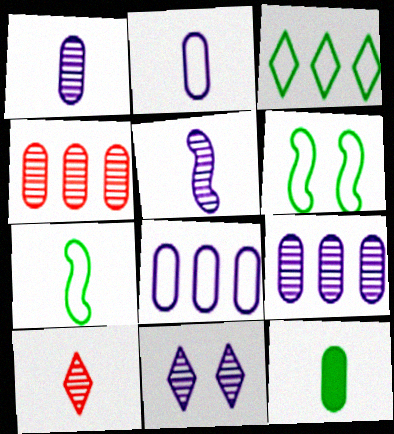[[5, 9, 11]]